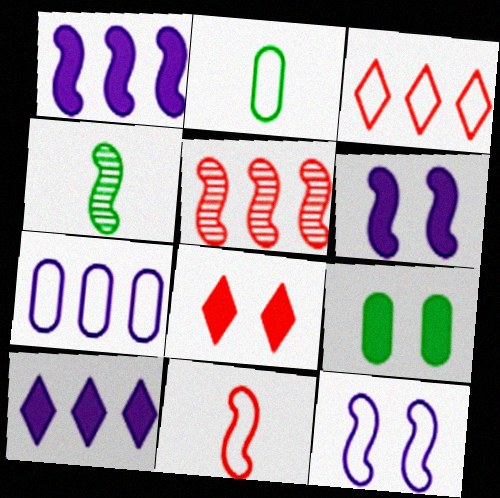[[2, 3, 12], 
[4, 7, 8], 
[6, 8, 9]]